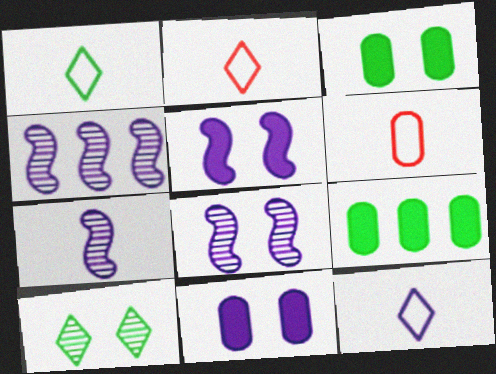[[1, 2, 12], 
[2, 3, 4], 
[2, 8, 9], 
[4, 7, 8], 
[4, 11, 12]]